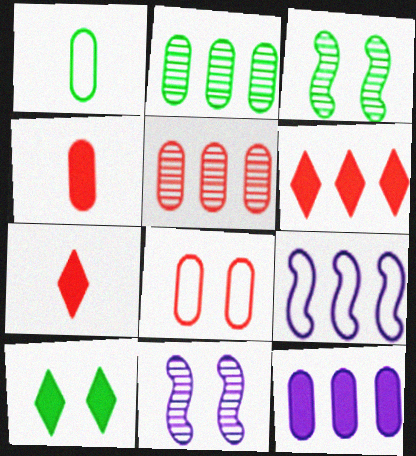[[1, 6, 11], 
[2, 6, 9], 
[4, 5, 8], 
[8, 10, 11]]